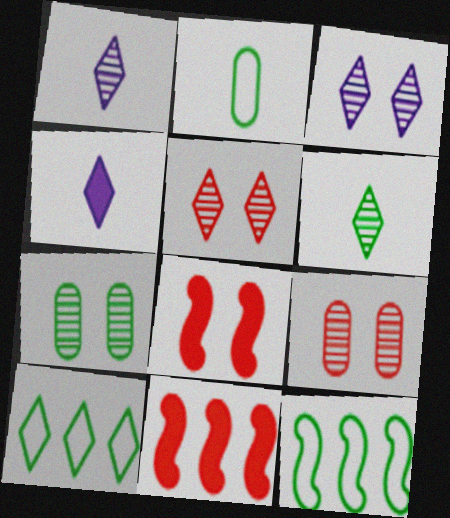[[2, 3, 11], 
[4, 5, 10], 
[4, 9, 12]]